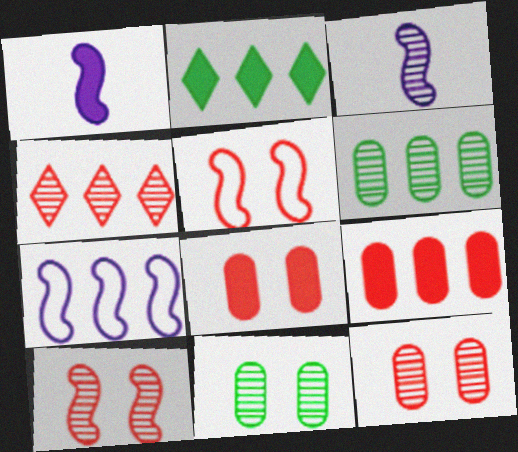[[1, 2, 8], 
[3, 4, 11]]